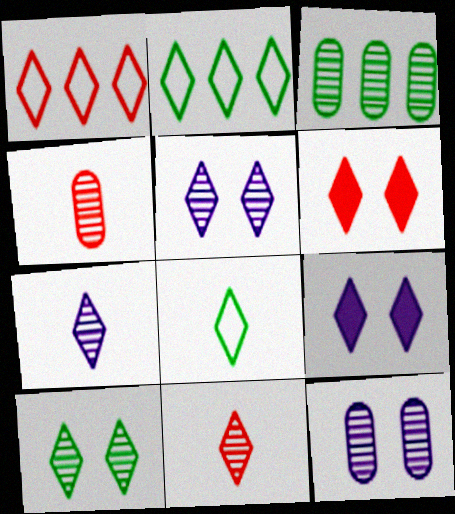[[1, 6, 11], 
[2, 6, 7], 
[2, 9, 11], 
[3, 4, 12]]